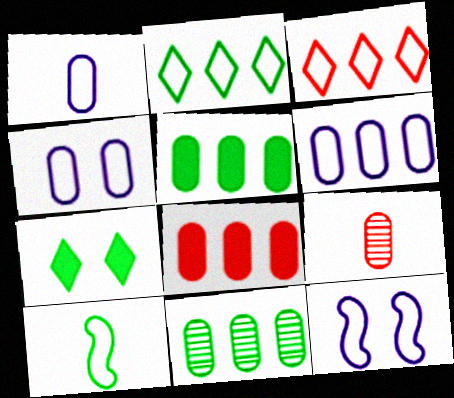[[1, 4, 6], 
[3, 4, 10], 
[4, 5, 9], 
[6, 8, 11], 
[7, 10, 11]]